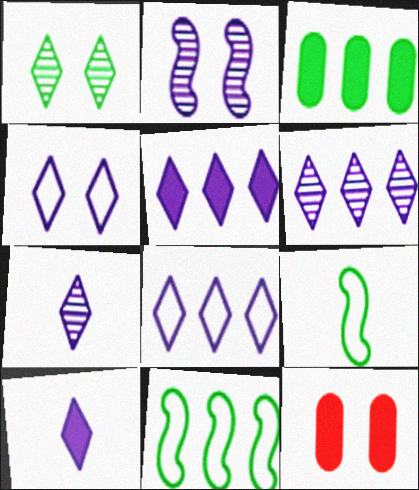[[1, 3, 9], 
[4, 5, 7], 
[4, 6, 10], 
[5, 6, 8], 
[6, 9, 12], 
[7, 11, 12]]